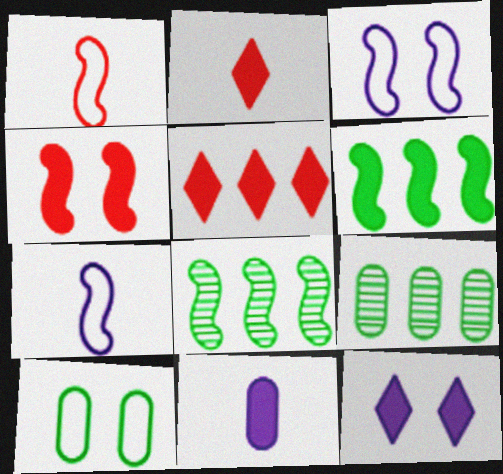[[1, 9, 12], 
[2, 3, 9], 
[4, 7, 8]]